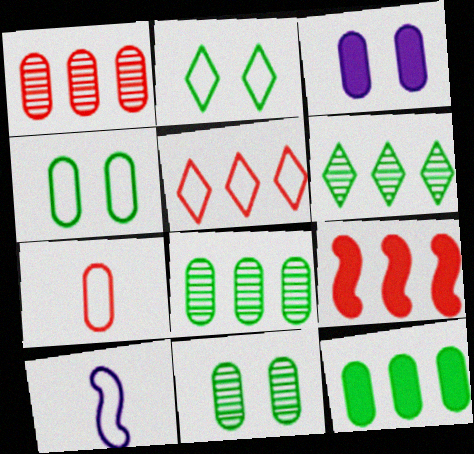[[1, 5, 9], 
[3, 7, 8], 
[4, 5, 10]]